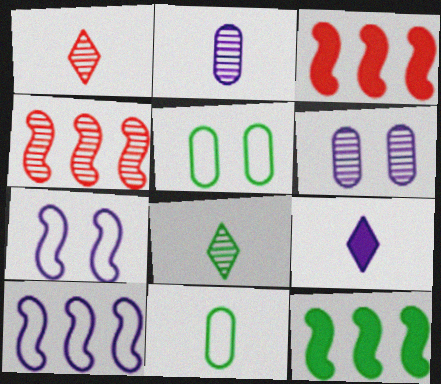[[4, 5, 9], 
[4, 6, 8], 
[4, 10, 12], 
[5, 8, 12], 
[6, 9, 10]]